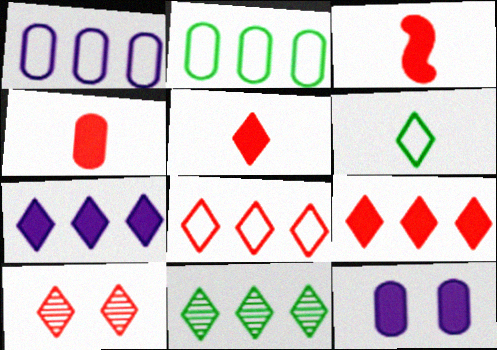[[3, 4, 5], 
[5, 8, 10], 
[6, 7, 10], 
[7, 8, 11]]